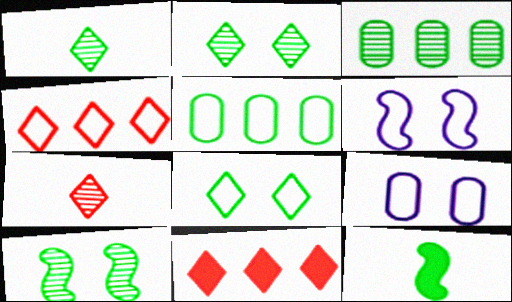[[1, 3, 10], 
[2, 5, 12], 
[3, 8, 12]]